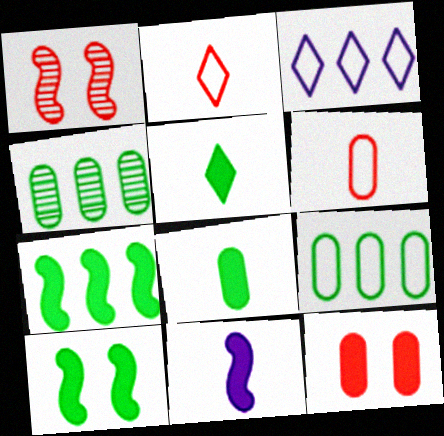[[1, 3, 8]]